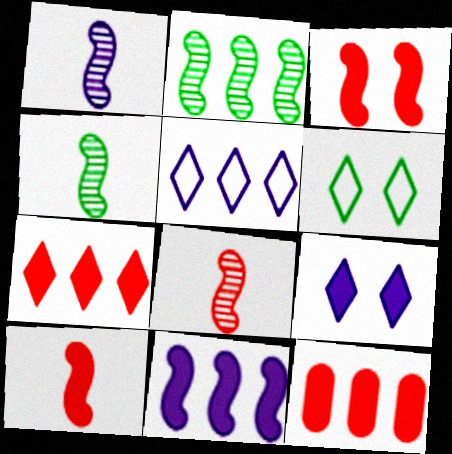[[1, 4, 8], 
[1, 6, 12], 
[2, 5, 12]]